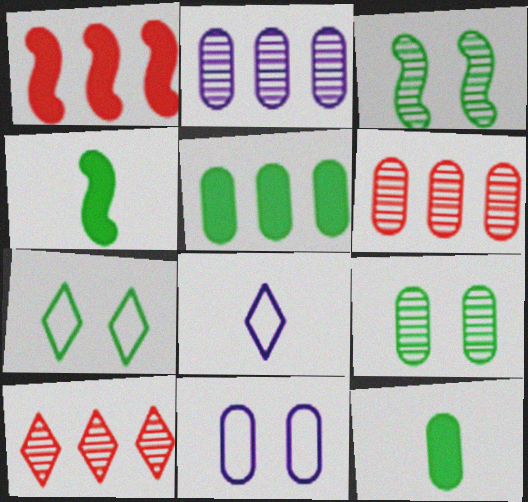[[1, 8, 9], 
[4, 10, 11], 
[6, 11, 12]]